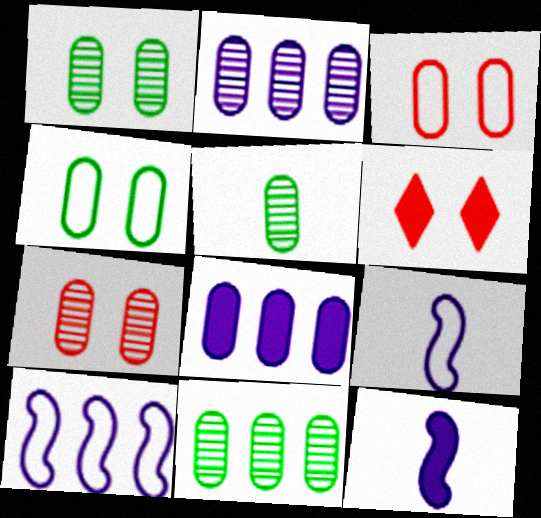[[1, 5, 11], 
[2, 5, 7], 
[3, 5, 8], 
[5, 6, 10], 
[6, 9, 11]]